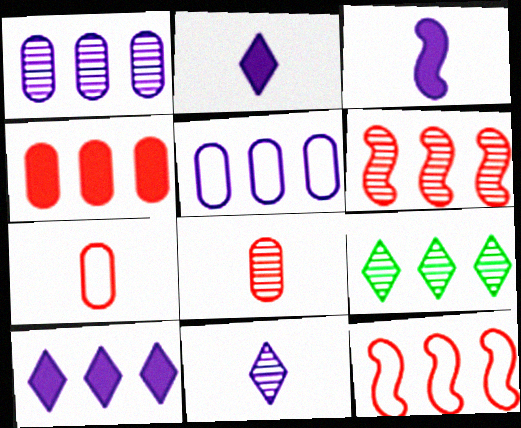[[1, 6, 9]]